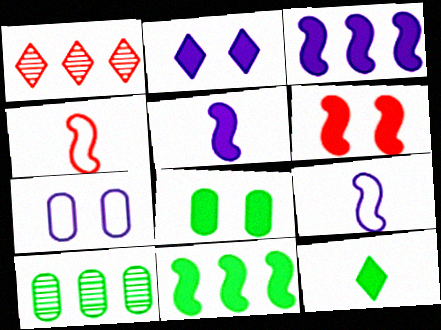[[1, 8, 9], 
[2, 4, 10], 
[2, 6, 8], 
[5, 6, 11], 
[8, 11, 12]]